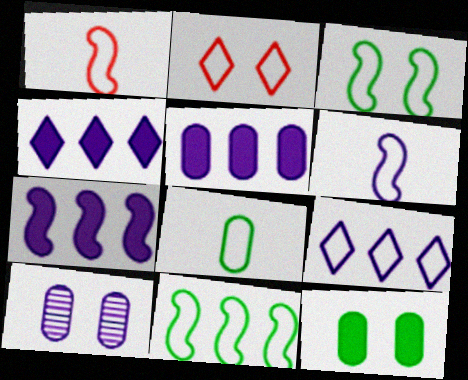[[4, 5, 7], 
[4, 6, 10]]